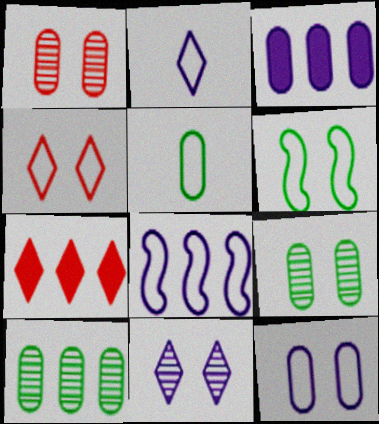[[1, 3, 5], 
[2, 8, 12], 
[4, 5, 8], 
[4, 6, 12], 
[7, 8, 10]]